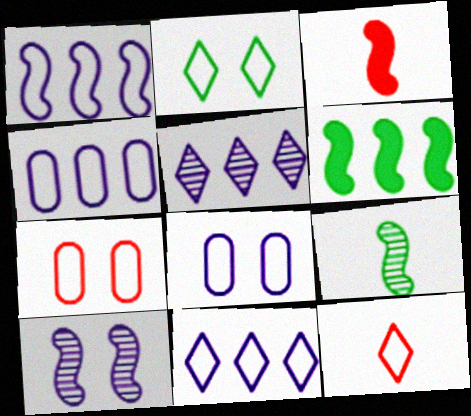[[1, 4, 11], 
[2, 11, 12]]